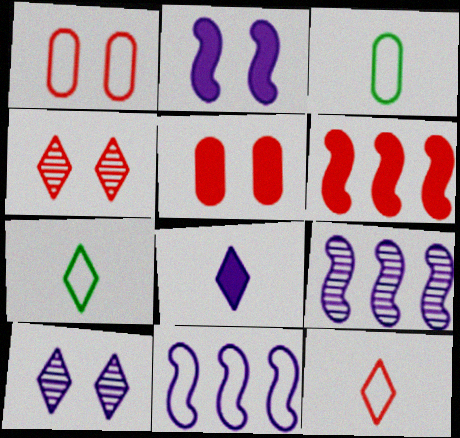[[1, 7, 11], 
[3, 6, 10], 
[5, 7, 9]]